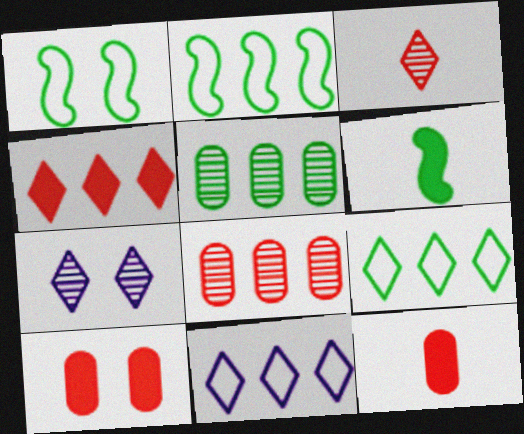[[1, 7, 10], 
[2, 7, 12]]